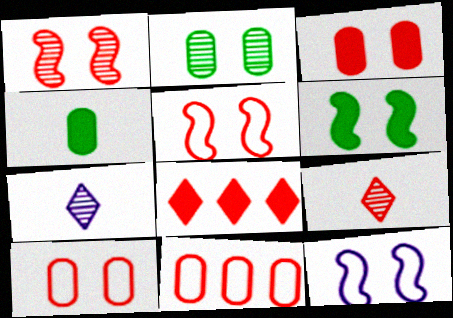[[1, 6, 12], 
[6, 7, 11]]